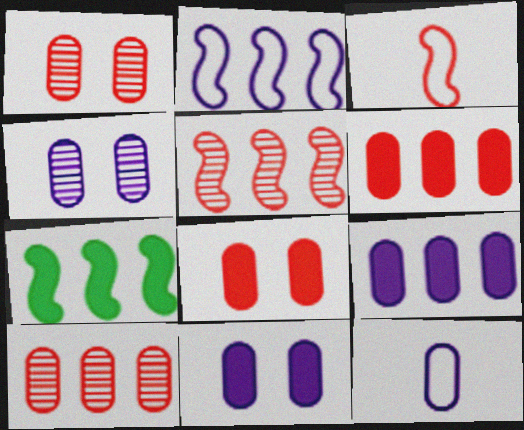[[2, 5, 7], 
[4, 9, 12]]